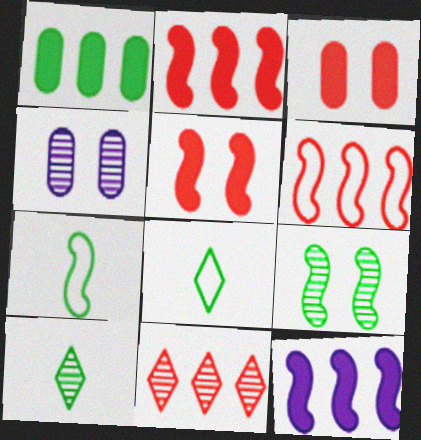[[1, 8, 9], 
[2, 4, 8]]